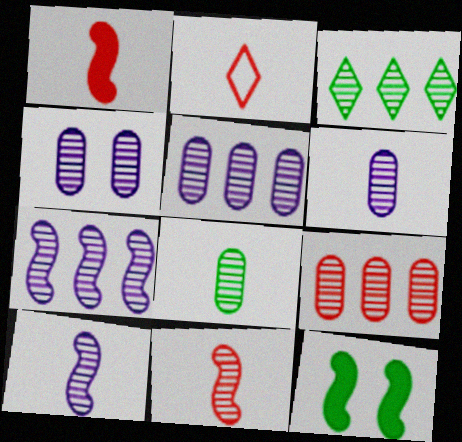[[2, 5, 12], 
[3, 4, 11], 
[3, 7, 9], 
[4, 5, 6], 
[4, 8, 9]]